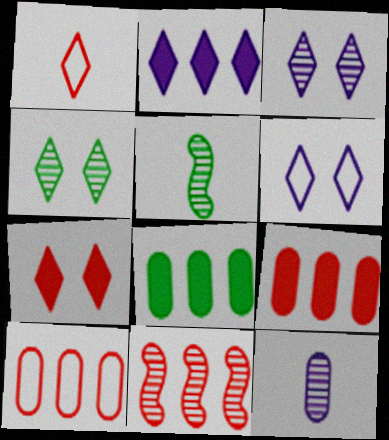[[1, 2, 4], 
[4, 6, 7], 
[4, 11, 12], 
[5, 6, 9]]